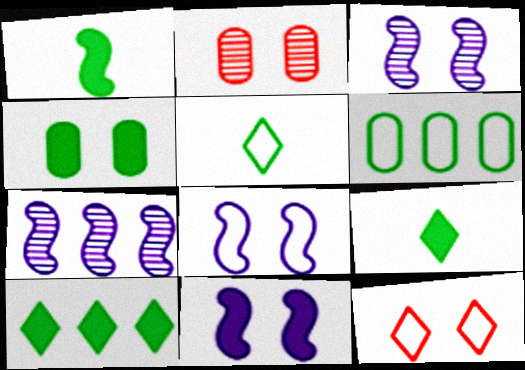[[1, 4, 10], 
[3, 4, 12], 
[3, 8, 11]]